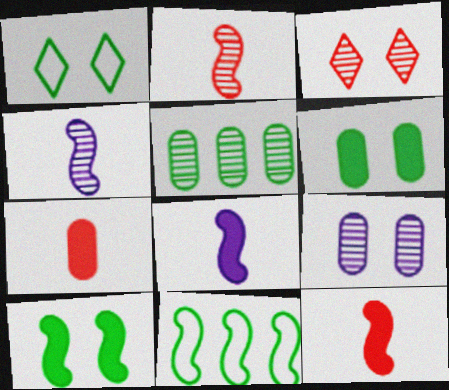[[3, 4, 5]]